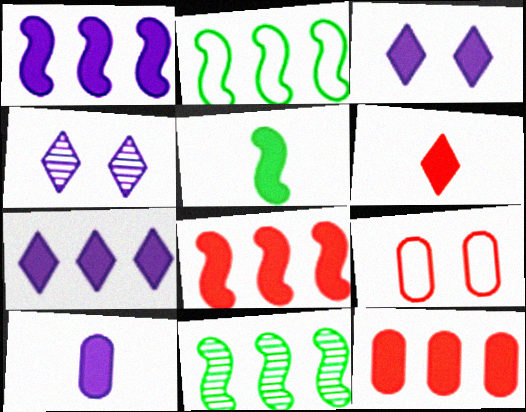[[1, 3, 10], 
[3, 5, 12], 
[5, 6, 10]]